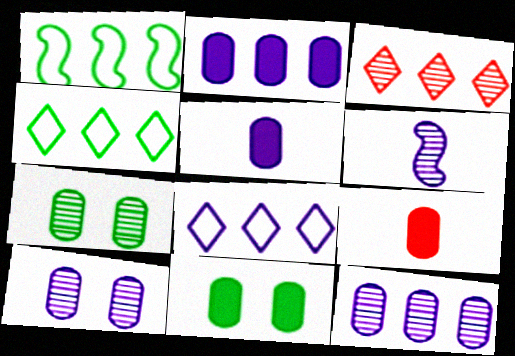[[1, 2, 3], 
[2, 9, 11], 
[3, 6, 7]]